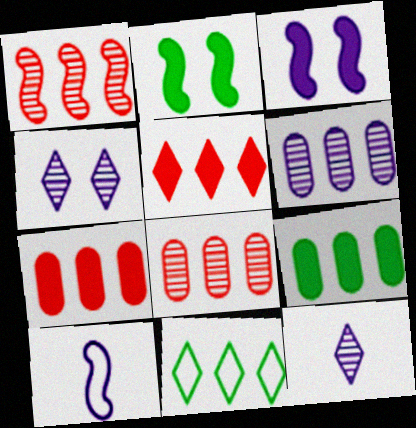[[1, 2, 10]]